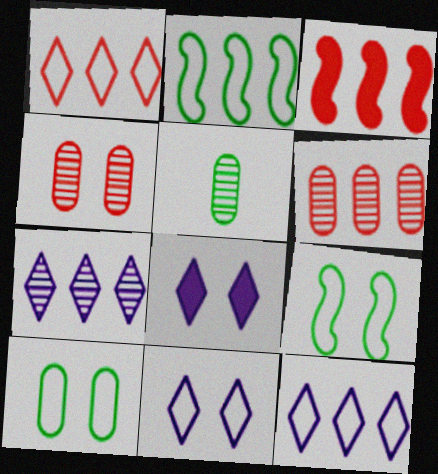[[1, 3, 6], 
[3, 5, 11], 
[4, 8, 9]]